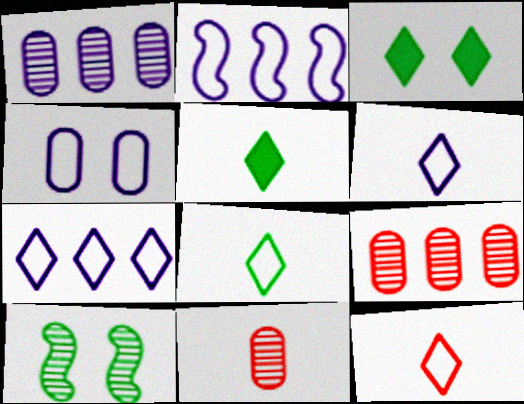[[2, 3, 11], 
[2, 4, 6], 
[6, 8, 12]]